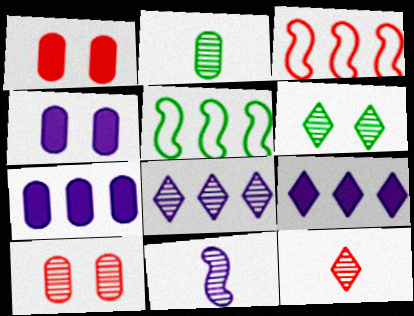[[1, 3, 12], 
[2, 11, 12], 
[4, 5, 12], 
[6, 8, 12]]